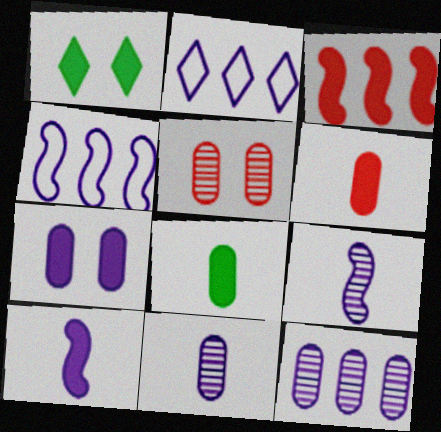[[2, 7, 9]]